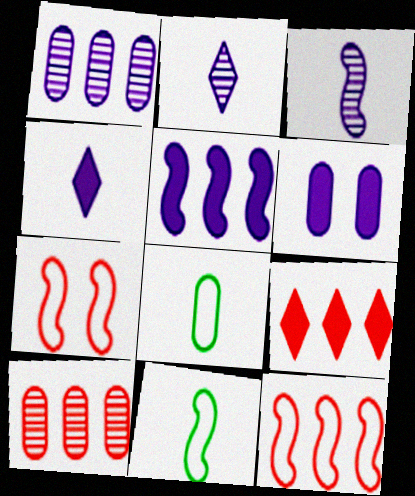[[4, 5, 6], 
[6, 8, 10], 
[9, 10, 12]]